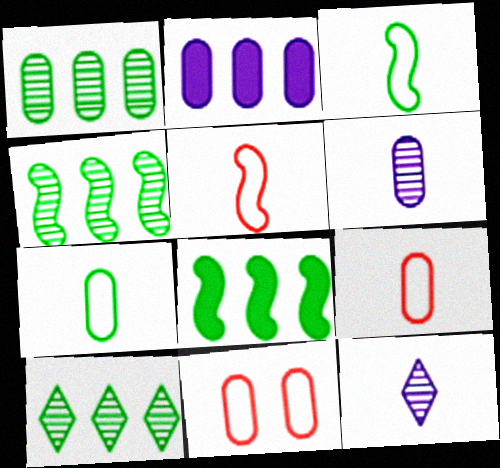[[1, 4, 10], 
[8, 11, 12]]